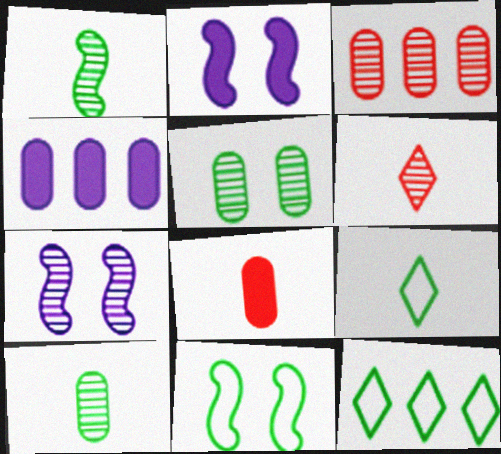[[2, 3, 9], 
[4, 6, 11], 
[7, 8, 12]]